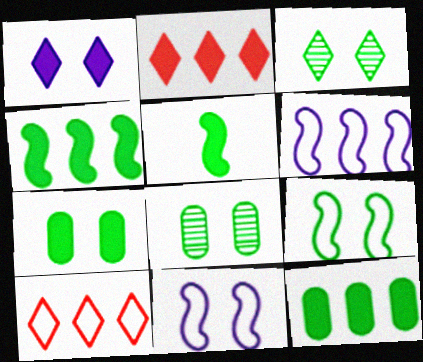[[3, 7, 9]]